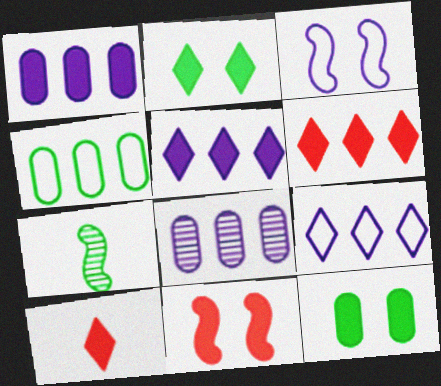[[2, 4, 7], 
[2, 5, 10]]